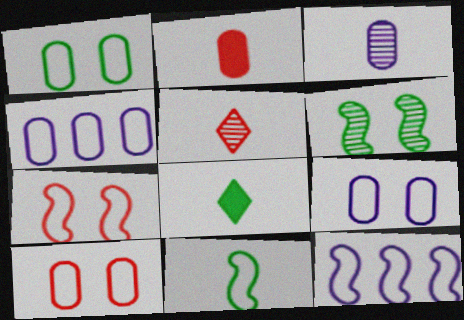[[1, 9, 10], 
[7, 11, 12]]